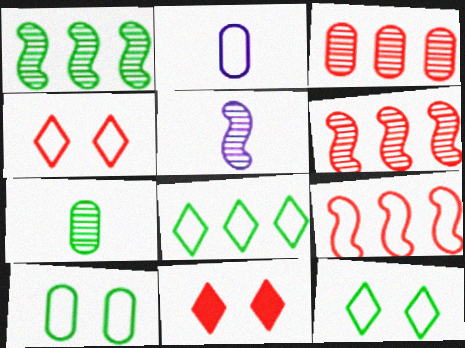[[1, 2, 11], 
[2, 9, 12]]